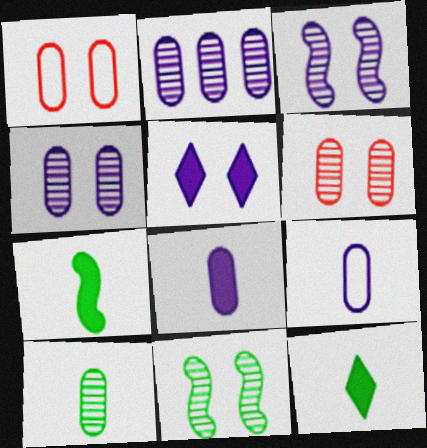[[1, 5, 11], 
[2, 6, 10]]